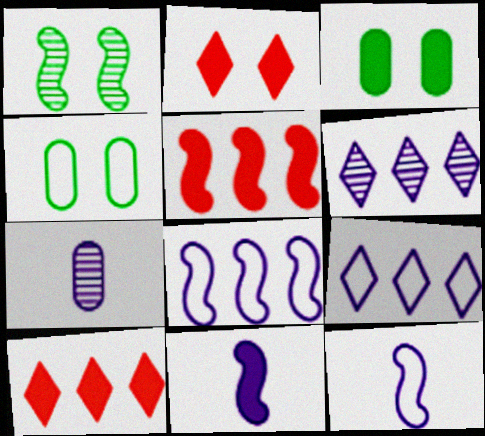[[1, 5, 12], 
[3, 10, 11]]